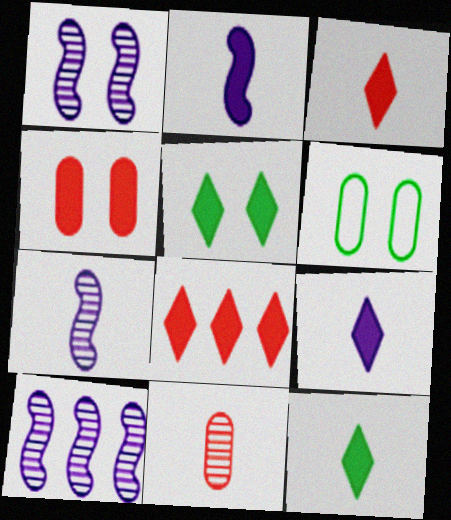[[1, 7, 10], 
[3, 6, 10], 
[3, 9, 12], 
[5, 8, 9], 
[6, 7, 8]]